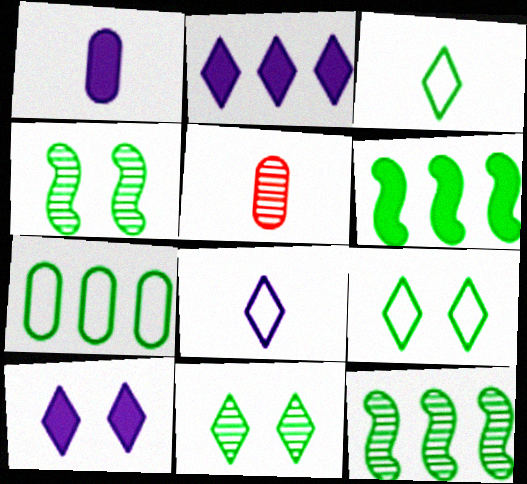[]